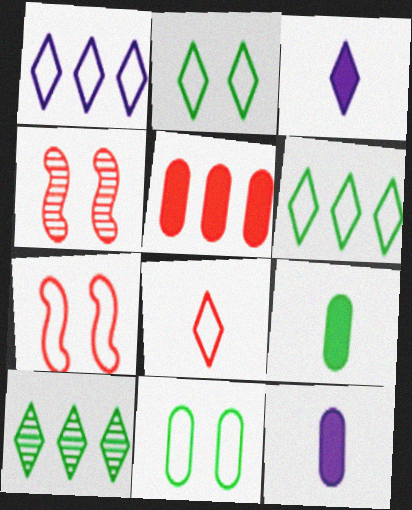[[1, 2, 8], 
[1, 4, 9], 
[4, 5, 8], 
[4, 6, 12], 
[7, 10, 12]]